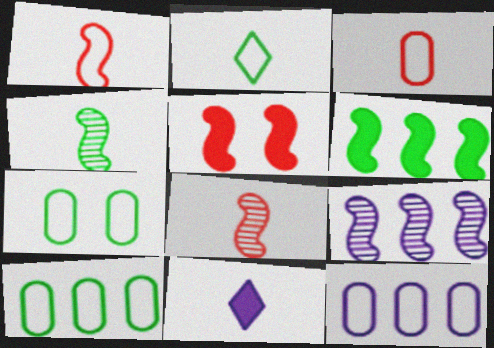[[3, 4, 11], 
[3, 7, 12]]